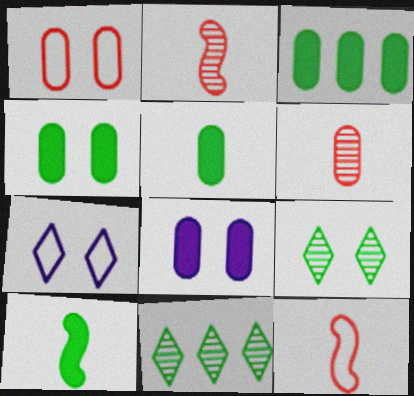[[2, 3, 7], 
[3, 4, 5], 
[8, 11, 12]]